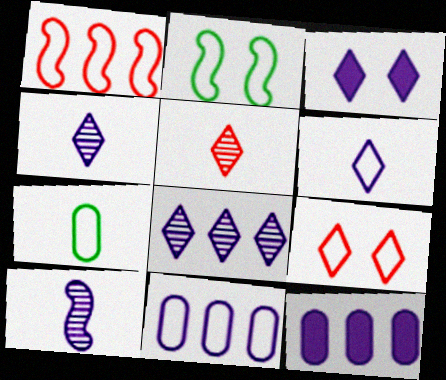[[2, 5, 12], 
[3, 6, 8], 
[3, 10, 11]]